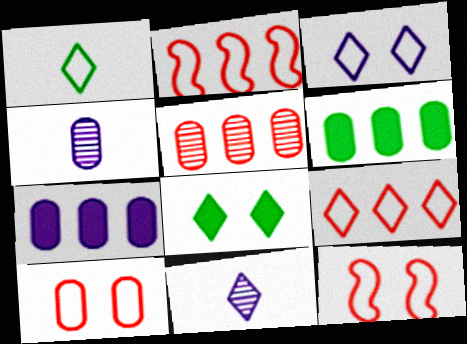[[1, 3, 9], 
[2, 4, 8], 
[4, 6, 10], 
[6, 11, 12], 
[8, 9, 11]]